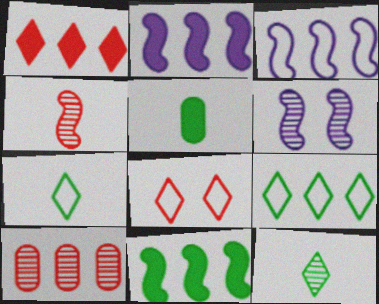[[2, 9, 10], 
[6, 10, 12]]